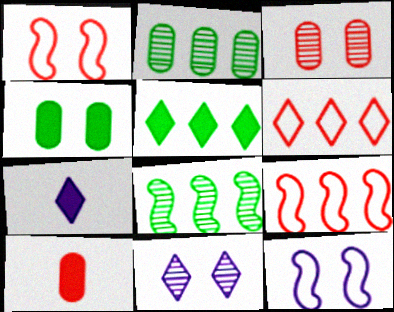[[1, 2, 7], 
[1, 4, 11]]